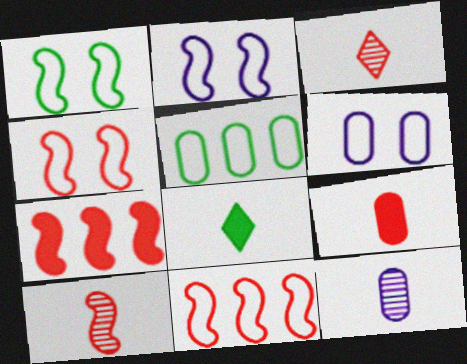[[1, 2, 4], 
[4, 7, 10]]